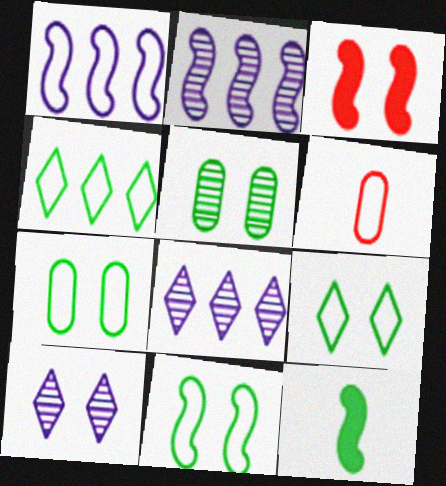[[1, 6, 9], 
[3, 7, 10], 
[4, 5, 12], 
[7, 9, 11]]